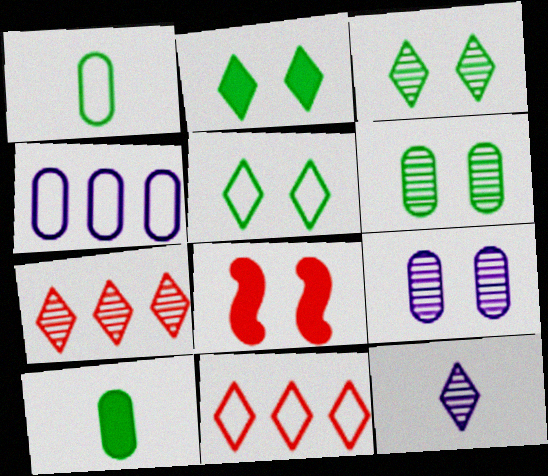[[2, 3, 5], 
[2, 11, 12], 
[3, 7, 12], 
[5, 8, 9]]